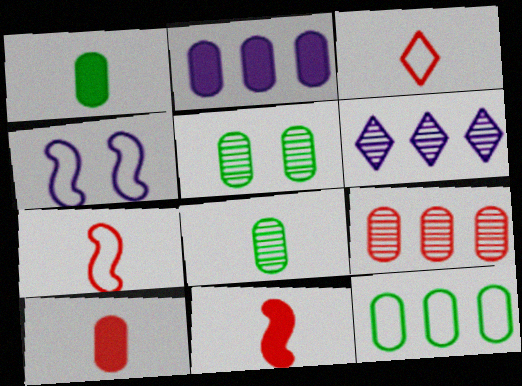[[1, 5, 12], 
[2, 9, 12], 
[3, 4, 12]]